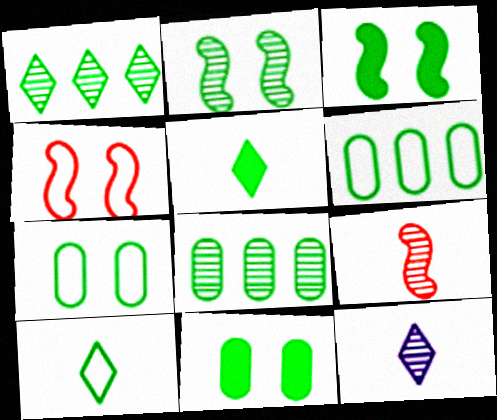[[2, 5, 6], 
[3, 8, 10]]